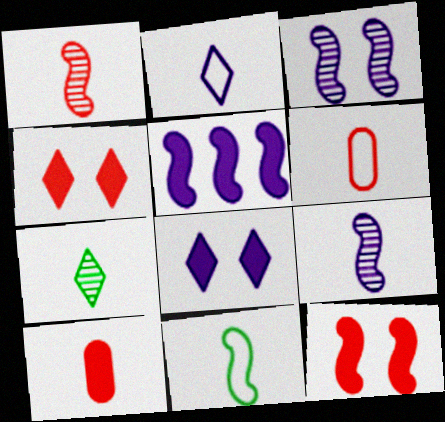[[2, 6, 11]]